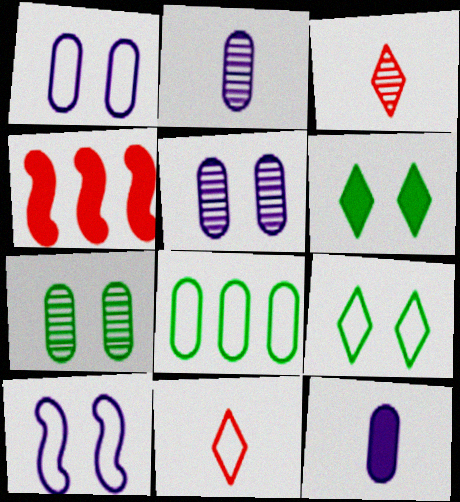[[2, 4, 9], 
[4, 6, 12], 
[8, 10, 11]]